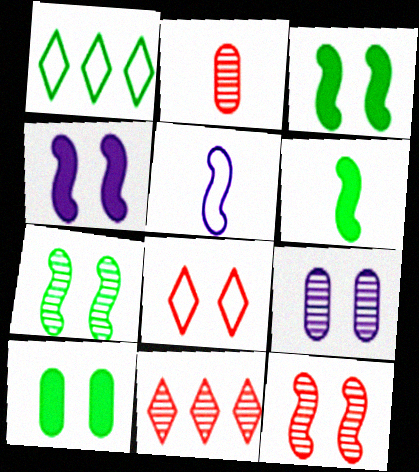[[1, 2, 4], 
[2, 11, 12], 
[3, 8, 9], 
[5, 10, 11]]